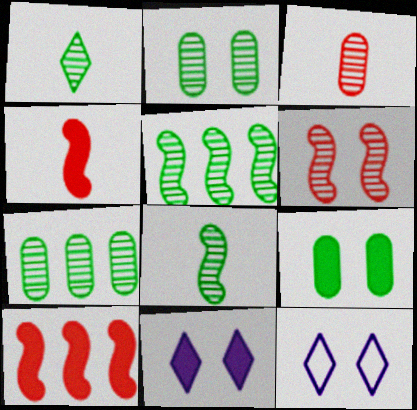[[1, 2, 5], 
[4, 7, 12], 
[6, 9, 12]]